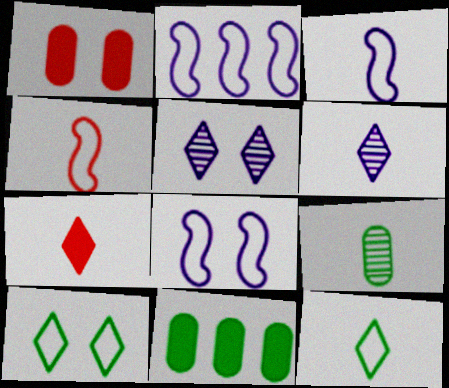[[2, 3, 8], 
[3, 7, 9], 
[4, 5, 11], 
[6, 7, 12]]